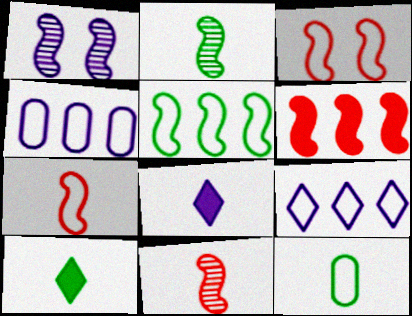[[1, 4, 8], 
[2, 10, 12], 
[3, 6, 11], 
[3, 9, 12], 
[8, 11, 12]]